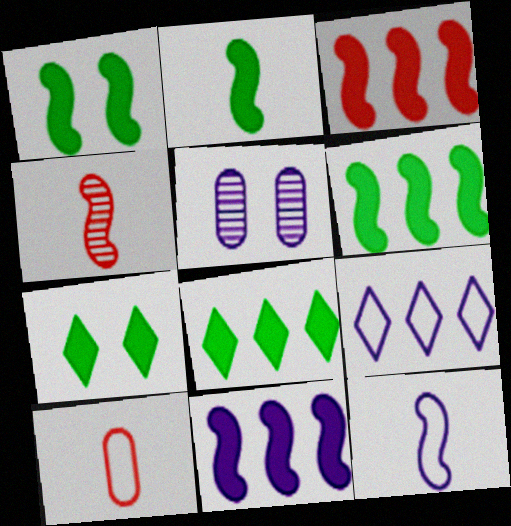[[1, 2, 6], 
[2, 4, 12], 
[3, 6, 11]]